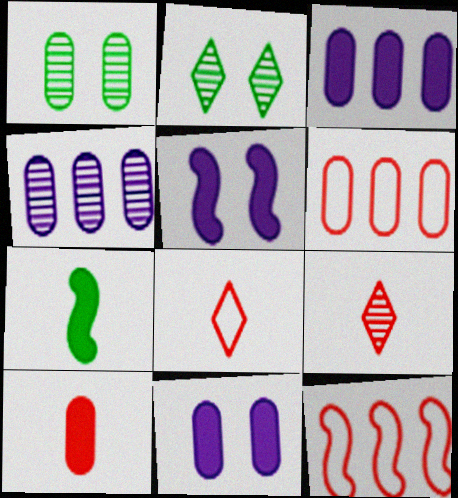[]